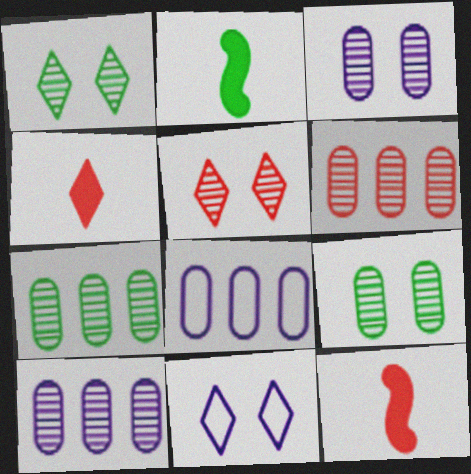[[1, 8, 12], 
[2, 5, 8], 
[2, 6, 11], 
[6, 7, 10], 
[7, 11, 12]]